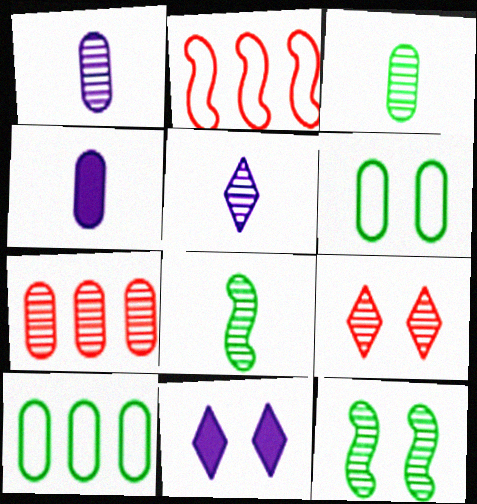[[2, 3, 11], 
[4, 6, 7], 
[5, 7, 12]]